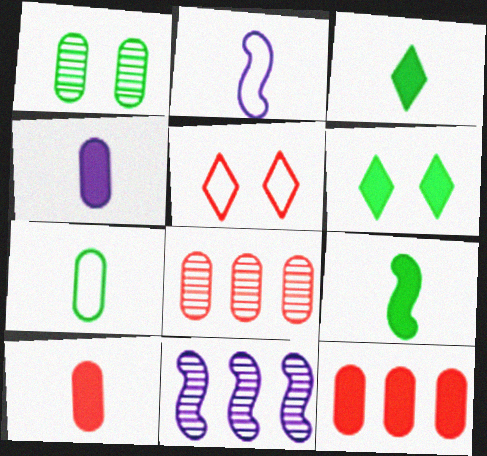[[2, 6, 8]]